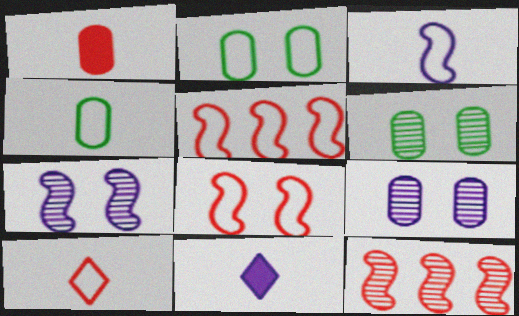[[2, 11, 12], 
[3, 4, 10], 
[5, 6, 11]]